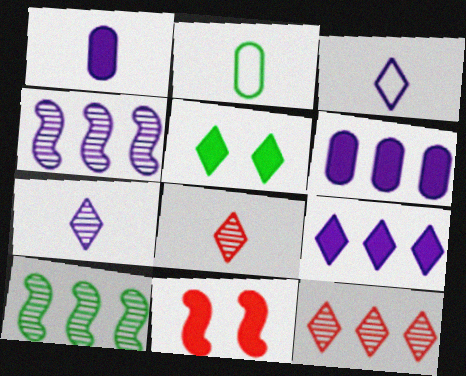[[2, 5, 10], 
[3, 5, 12]]